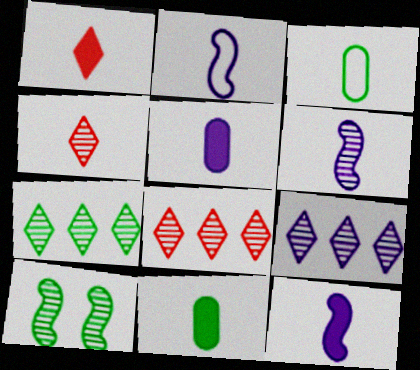[[1, 3, 6], 
[1, 11, 12], 
[2, 4, 11], 
[2, 6, 12], 
[3, 4, 12], 
[7, 8, 9]]